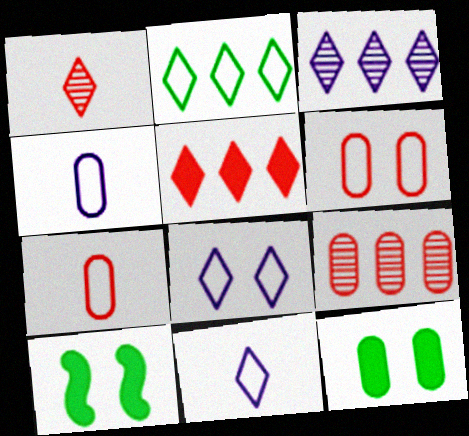[[2, 3, 5], 
[3, 7, 10], 
[4, 9, 12], 
[9, 10, 11]]